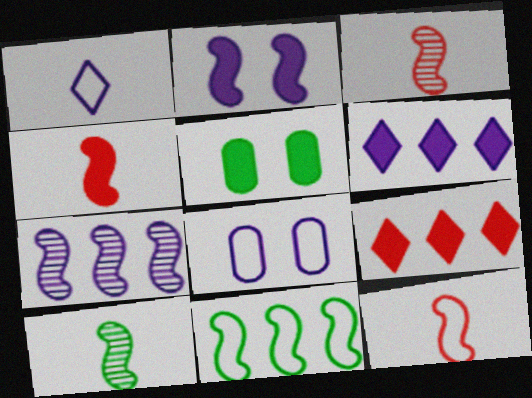[[2, 3, 11], 
[3, 4, 12], 
[4, 5, 6], 
[8, 9, 10]]